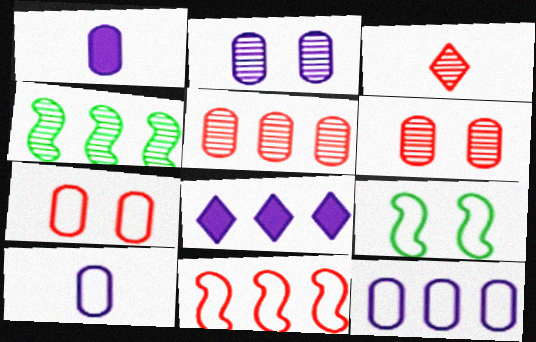[[1, 2, 12], 
[2, 3, 4]]